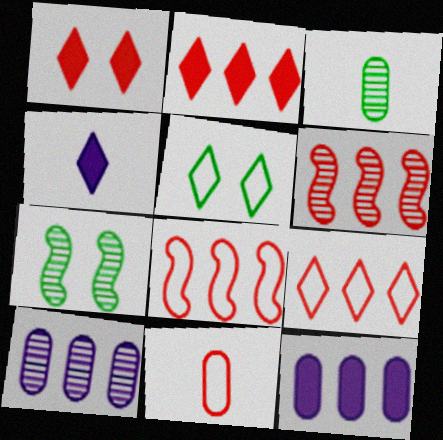[[1, 6, 11]]